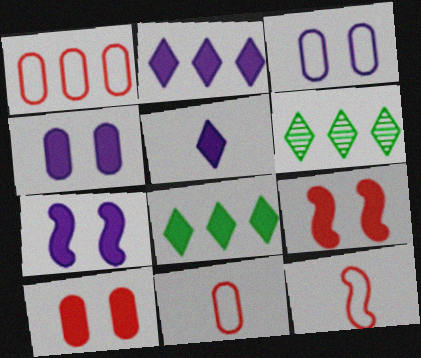[[4, 6, 12], 
[6, 7, 11]]